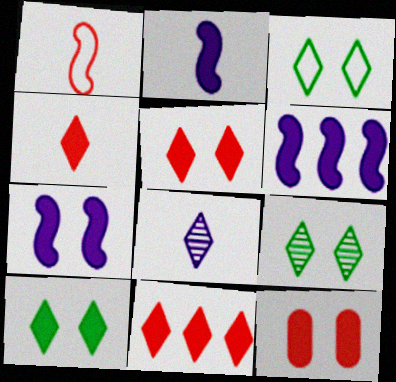[[2, 6, 7], 
[3, 8, 11], 
[3, 9, 10], 
[4, 5, 11], 
[7, 10, 12]]